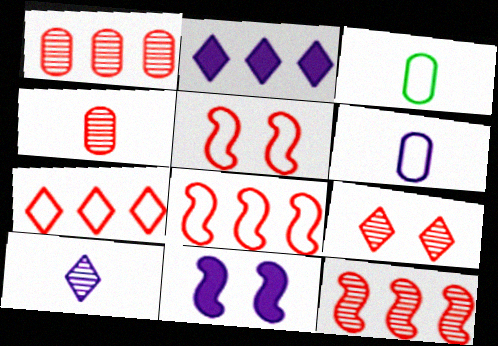[[4, 9, 12]]